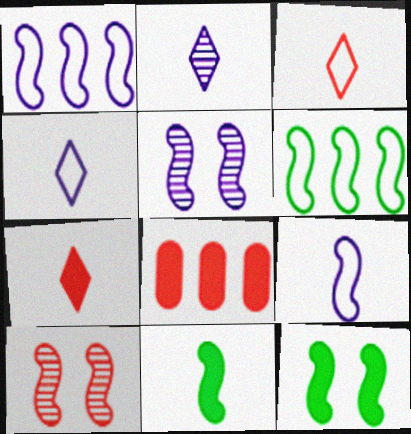[[1, 10, 11], 
[3, 8, 10]]